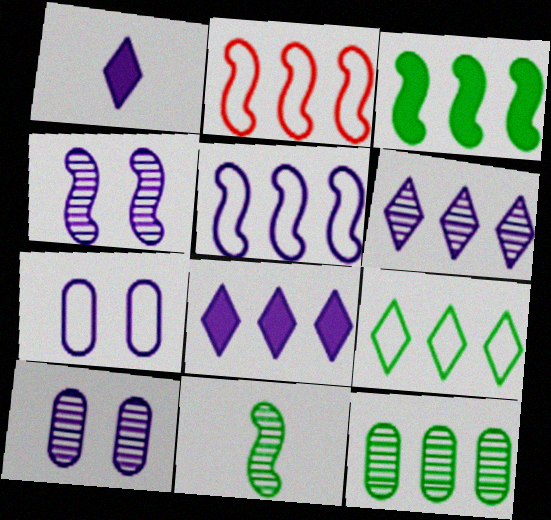[[1, 5, 10], 
[2, 8, 12], 
[3, 9, 12]]